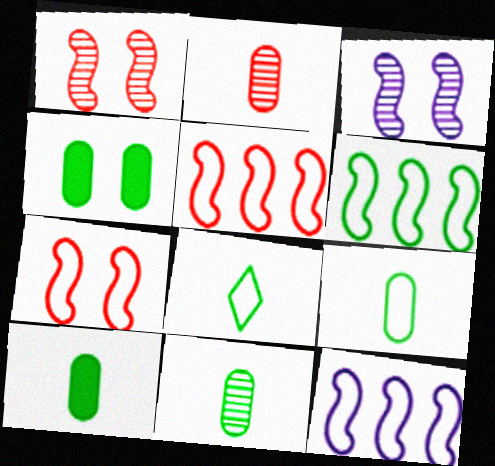[[5, 6, 12], 
[9, 10, 11]]